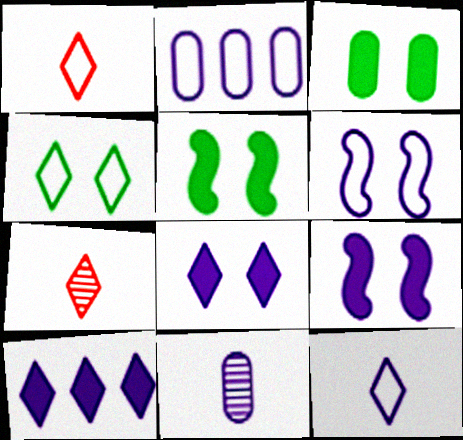[[2, 5, 7], 
[2, 6, 12], 
[4, 7, 10], 
[6, 10, 11]]